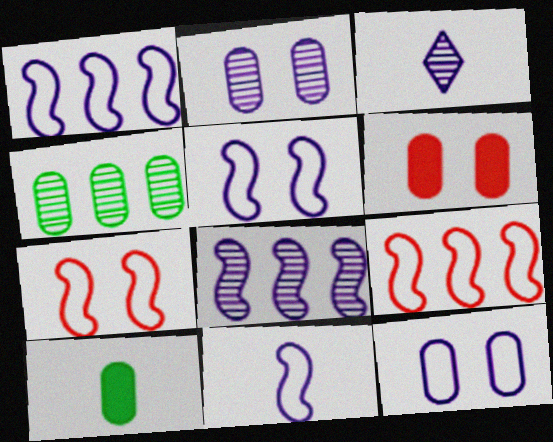[[1, 5, 11], 
[2, 3, 8]]